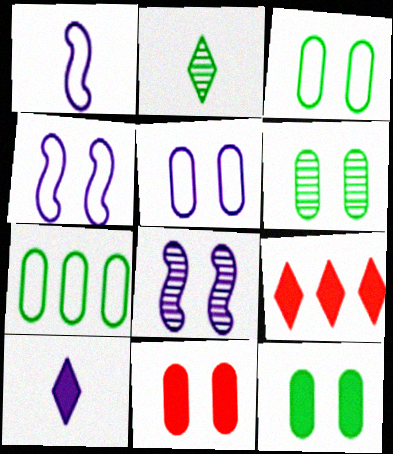[[1, 6, 9], 
[3, 6, 12], 
[5, 6, 11]]